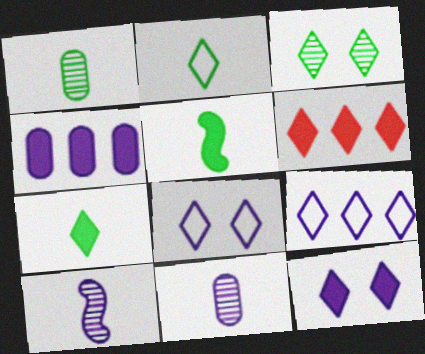[[1, 2, 5], 
[4, 8, 10], 
[6, 7, 12]]